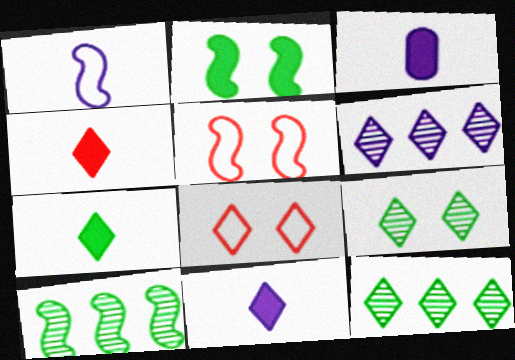[[3, 5, 12], 
[3, 8, 10], 
[4, 7, 11], 
[6, 7, 8], 
[8, 11, 12]]